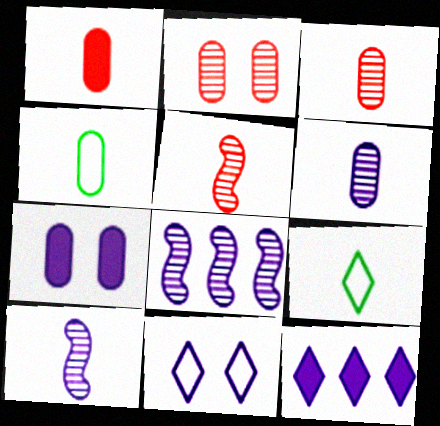[[1, 4, 6], 
[1, 9, 10]]